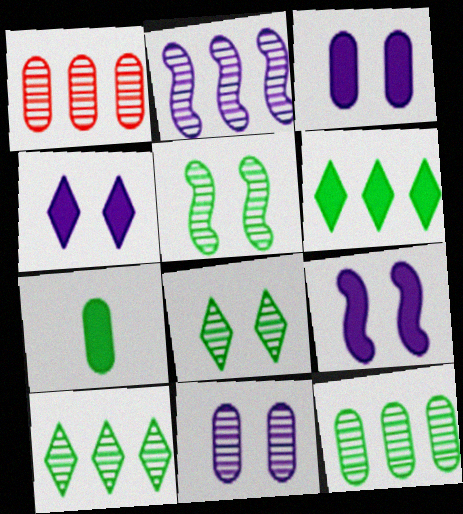[[1, 2, 10], 
[3, 4, 9]]